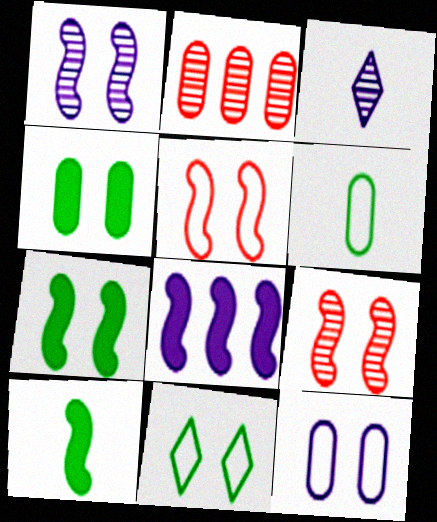[[1, 5, 7], 
[3, 8, 12], 
[5, 11, 12]]